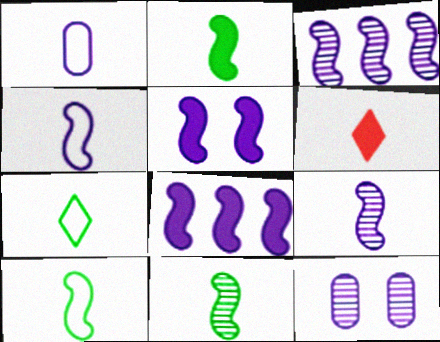[[1, 6, 11], 
[2, 10, 11], 
[3, 4, 5]]